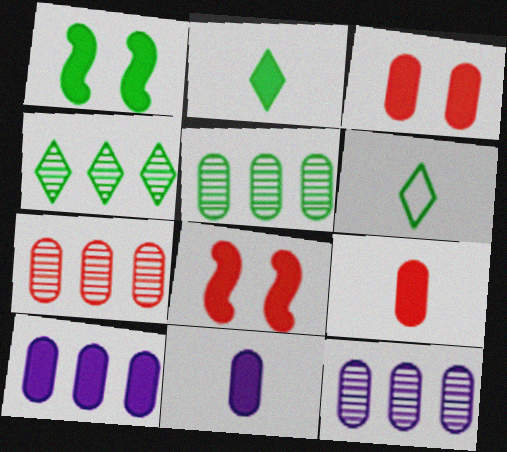[[1, 5, 6], 
[2, 8, 10], 
[5, 7, 12], 
[6, 8, 12]]